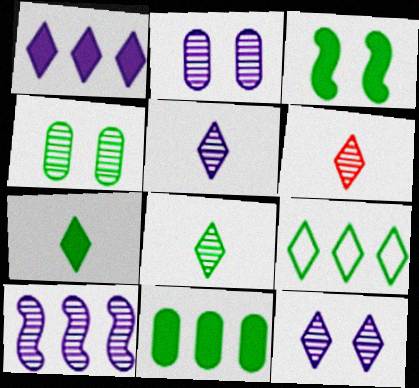[[2, 5, 10], 
[3, 7, 11], 
[4, 6, 10], 
[5, 6, 8]]